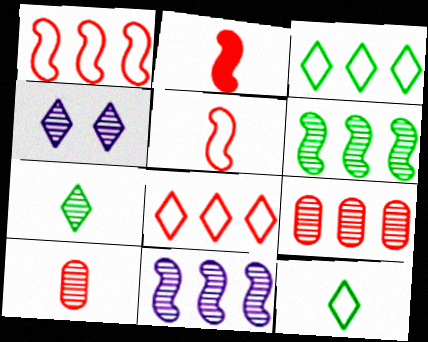[[4, 6, 10]]